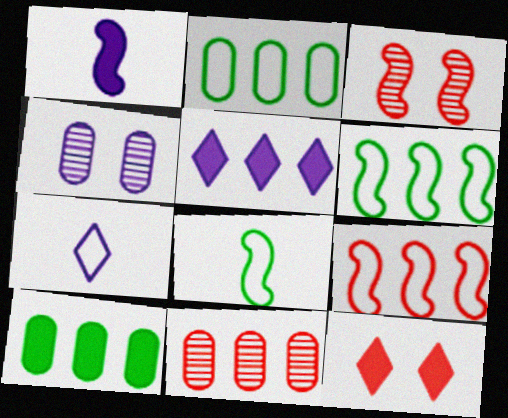[[1, 3, 6], 
[1, 10, 12], 
[3, 7, 10], 
[5, 6, 11]]